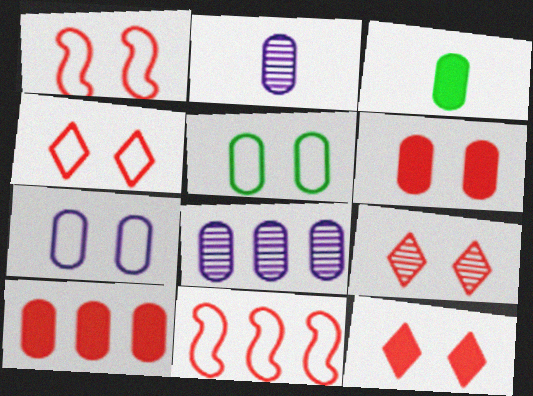[[1, 6, 9], 
[2, 5, 10], 
[4, 9, 12]]